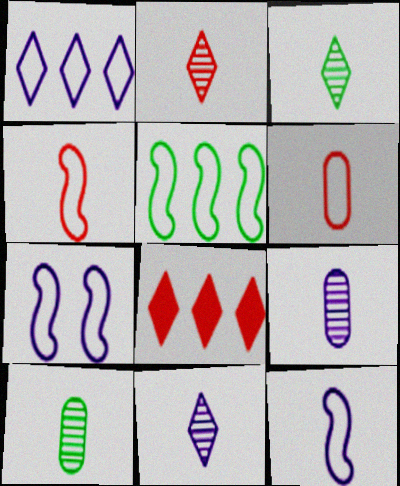[[2, 3, 11], 
[4, 5, 7], 
[7, 8, 10]]